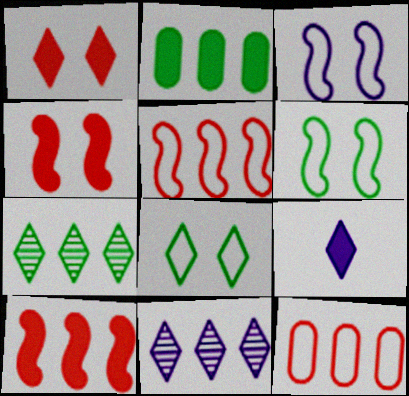[[2, 4, 9], 
[2, 5, 11]]